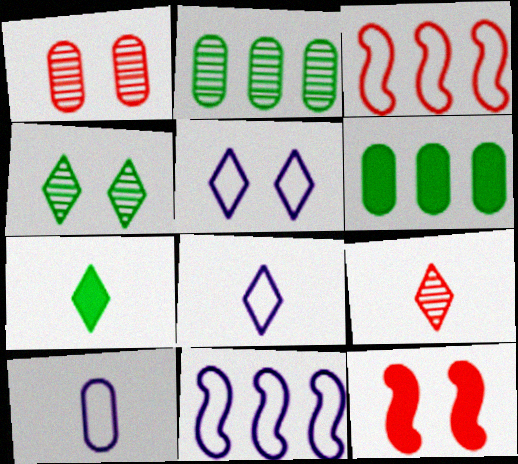[[1, 6, 10], 
[1, 7, 11], 
[2, 8, 12], 
[5, 10, 11], 
[7, 8, 9]]